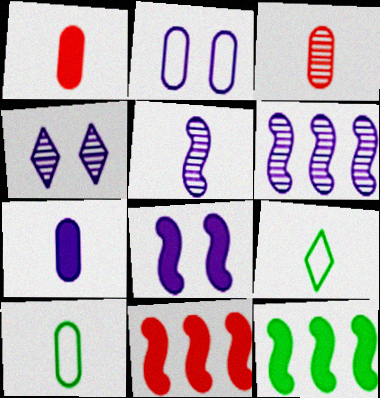[[1, 5, 9], 
[2, 4, 8], 
[3, 7, 10], 
[4, 10, 11]]